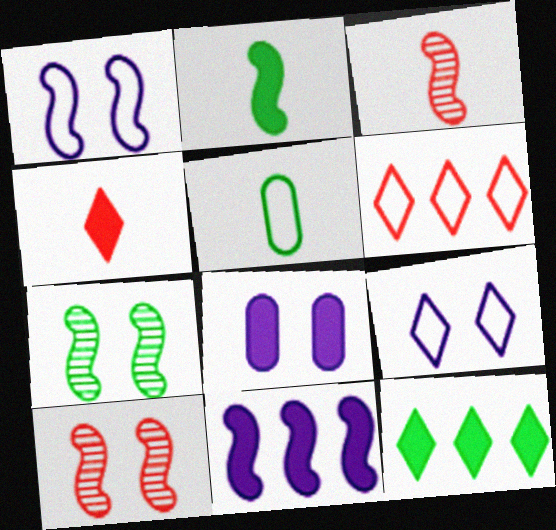[[1, 5, 6], 
[5, 7, 12]]